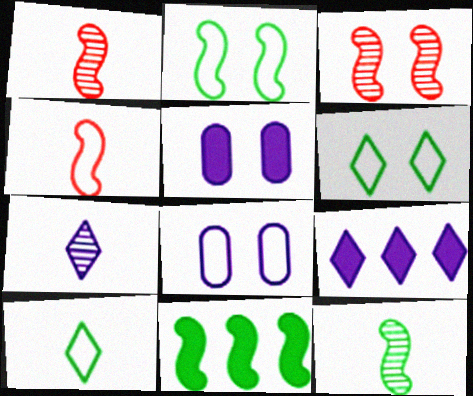[[2, 11, 12], 
[3, 5, 6]]